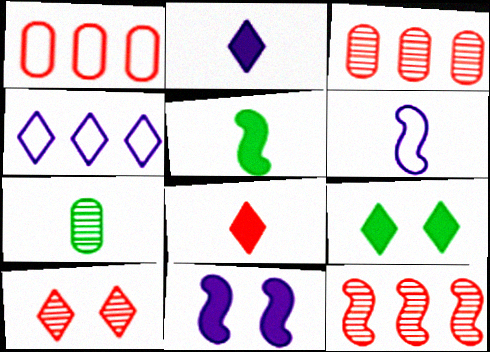[[3, 6, 9], 
[6, 7, 8]]